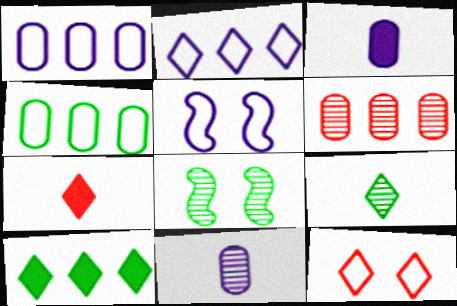[[1, 7, 8]]